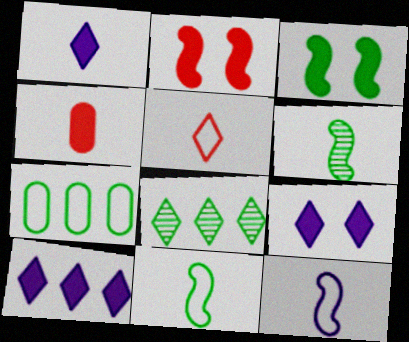[[1, 9, 10], 
[3, 4, 10], 
[5, 8, 9]]